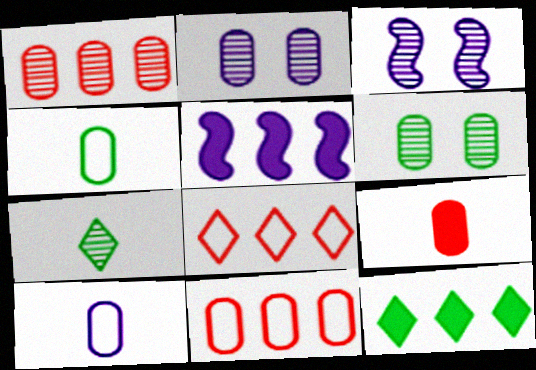[[1, 3, 7]]